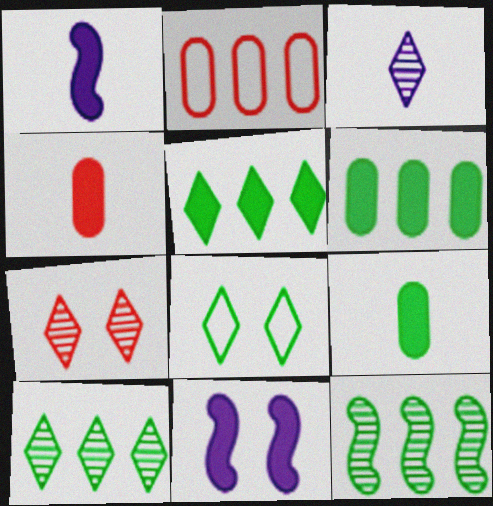[[3, 7, 10], 
[4, 5, 11], 
[8, 9, 12]]